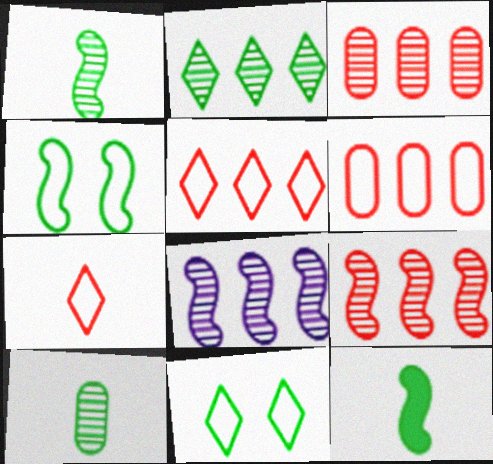[[2, 3, 8]]